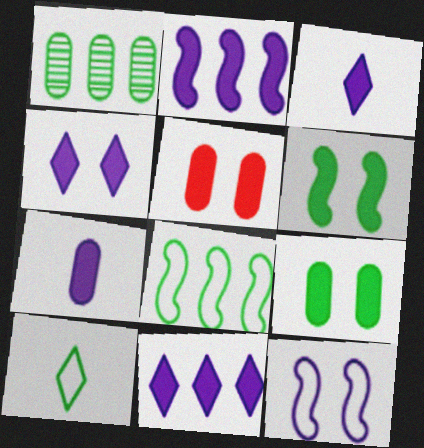[[1, 6, 10], 
[2, 4, 7], 
[3, 4, 11], 
[4, 5, 6]]